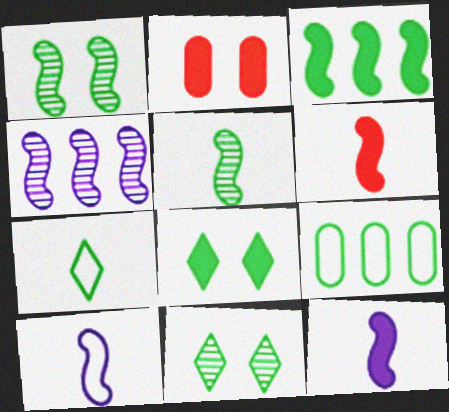[[2, 4, 7], 
[5, 6, 10], 
[5, 8, 9]]